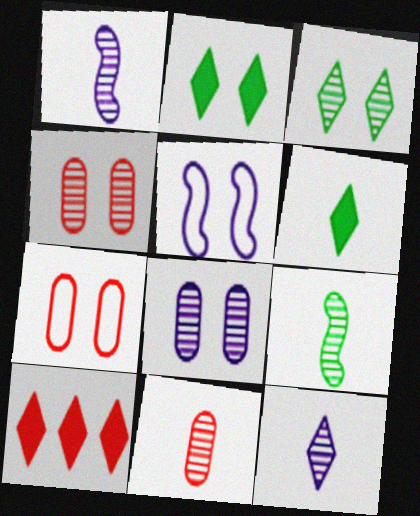[[2, 4, 5], 
[9, 11, 12]]